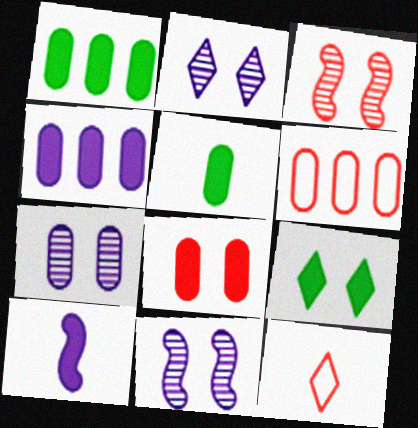[[1, 11, 12], 
[2, 7, 11], 
[4, 5, 8], 
[5, 6, 7]]